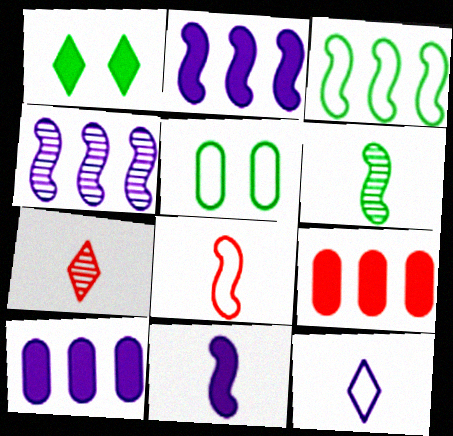[[1, 9, 11], 
[2, 5, 7], 
[6, 8, 11]]